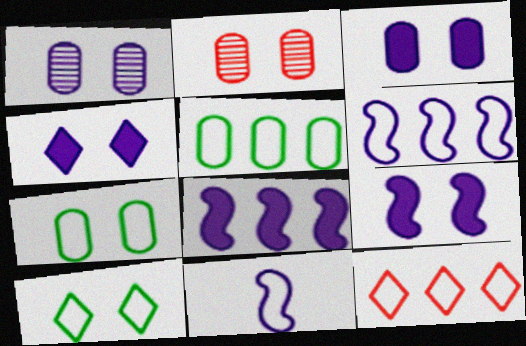[[2, 3, 7], 
[2, 9, 10], 
[3, 4, 9], 
[5, 6, 12], 
[7, 11, 12]]